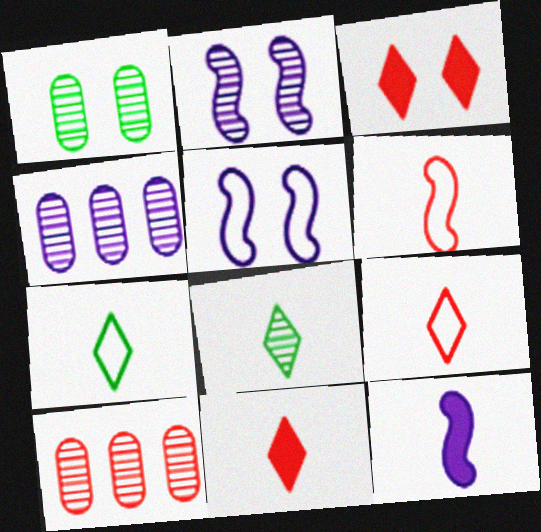[[1, 3, 5], 
[2, 8, 10], 
[3, 6, 10]]